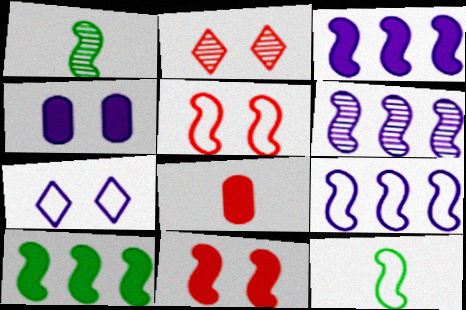[[1, 3, 5], 
[1, 9, 11], 
[3, 6, 9], 
[5, 9, 12], 
[6, 11, 12]]